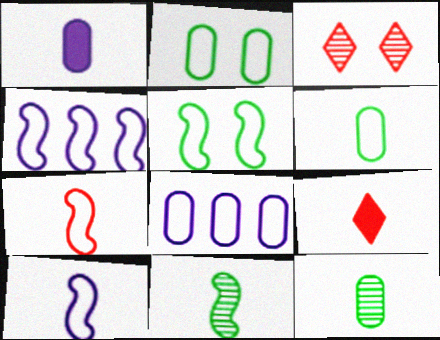[[4, 5, 7], 
[9, 10, 12]]